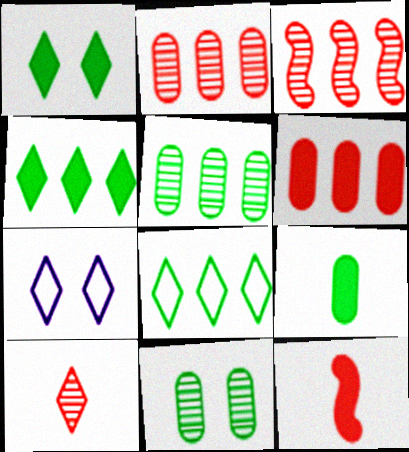[[3, 7, 9], 
[4, 7, 10], 
[5, 7, 12]]